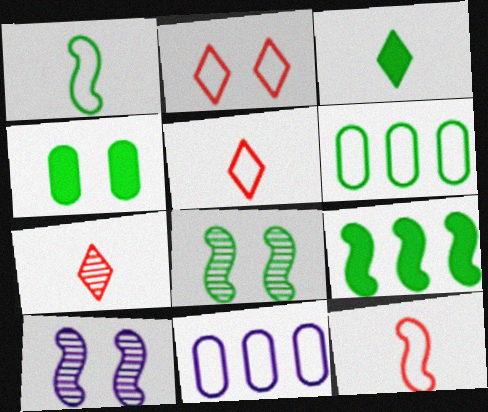[[1, 2, 11], 
[1, 8, 9], 
[2, 4, 10], 
[3, 4, 9], 
[3, 6, 8], 
[9, 10, 12]]